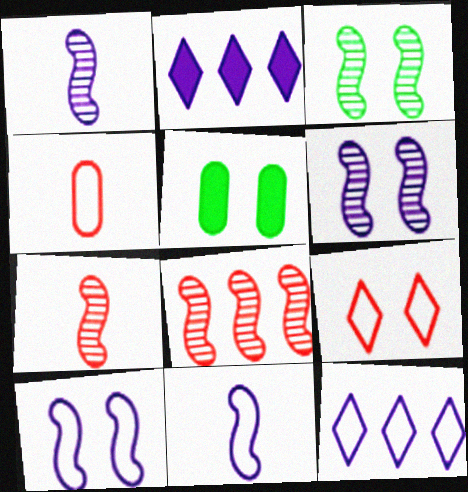[[1, 3, 8], 
[2, 3, 4], 
[5, 6, 9], 
[5, 7, 12]]